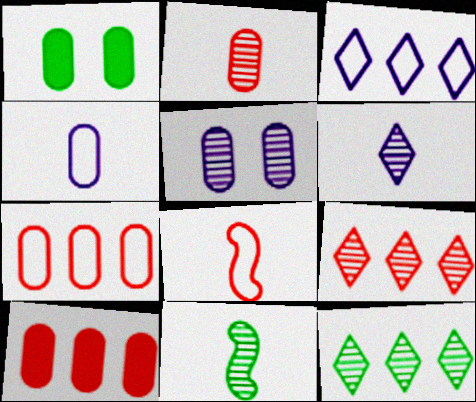[[2, 6, 11], 
[5, 9, 11]]